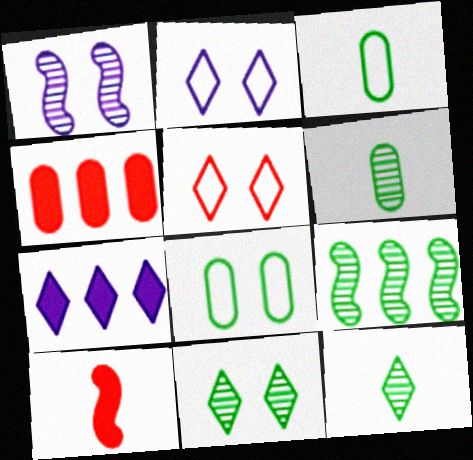[[5, 7, 12], 
[6, 9, 11]]